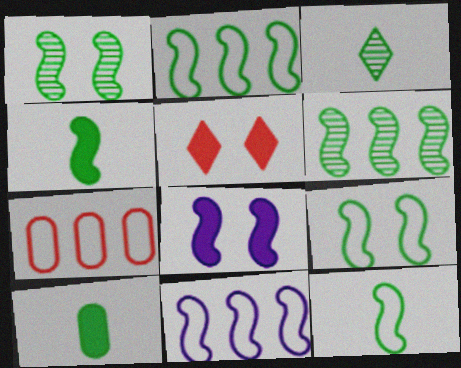[[1, 2, 4], 
[2, 9, 12], 
[3, 7, 8], 
[3, 10, 12], 
[4, 6, 9]]